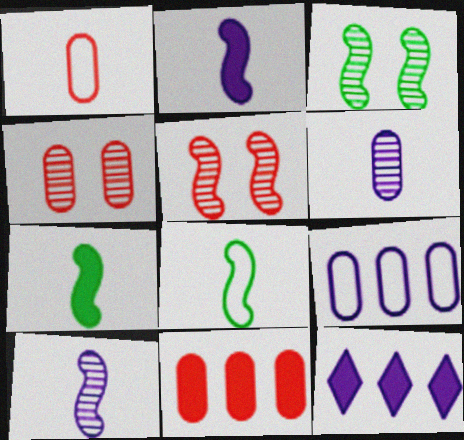[[1, 3, 12], 
[1, 4, 11], 
[4, 8, 12]]